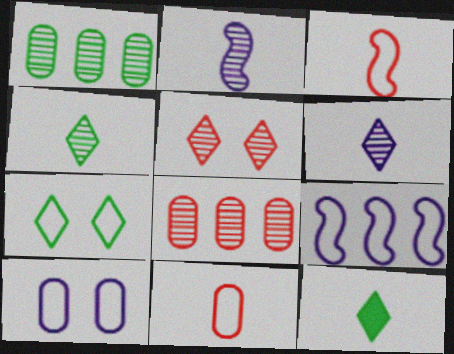[[1, 2, 5], 
[2, 11, 12], 
[7, 9, 11]]